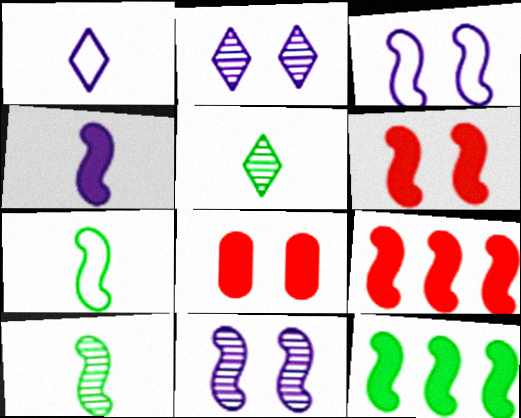[[3, 9, 10], 
[4, 6, 12], 
[7, 9, 11]]